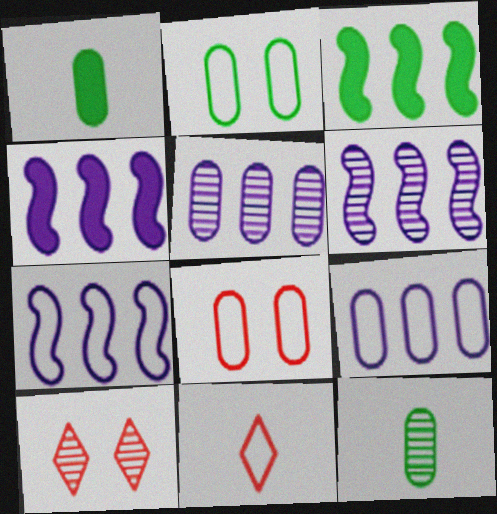[[1, 5, 8], 
[1, 7, 10], 
[2, 7, 11], 
[4, 6, 7], 
[6, 10, 12]]